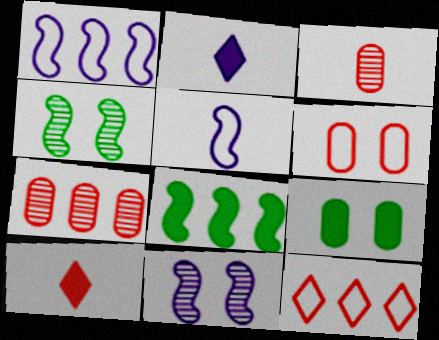[]